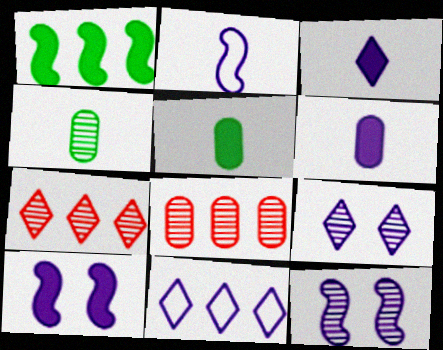[[1, 8, 11], 
[3, 9, 11], 
[4, 7, 12], 
[6, 11, 12]]